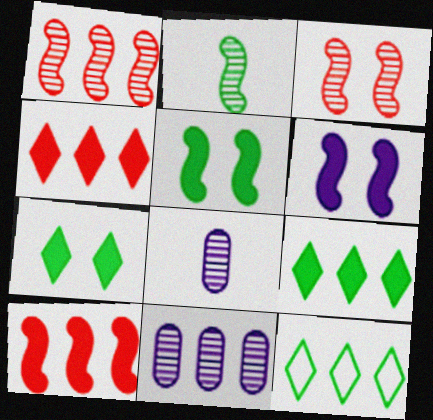[[10, 11, 12]]